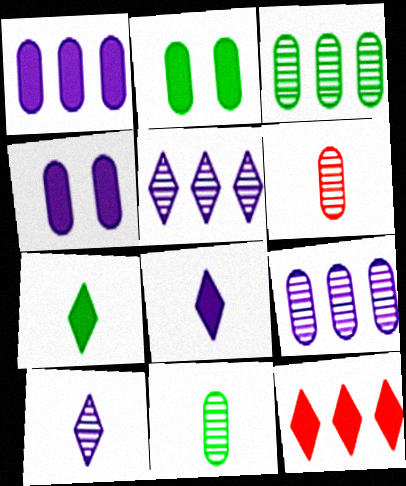[]